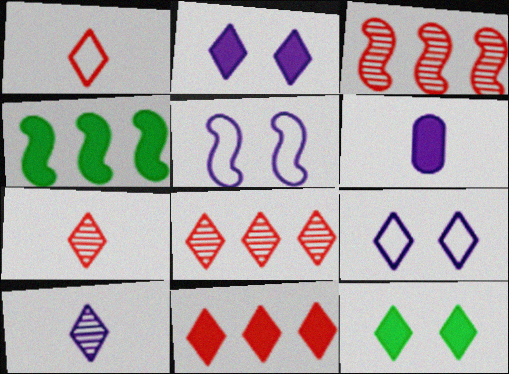[]